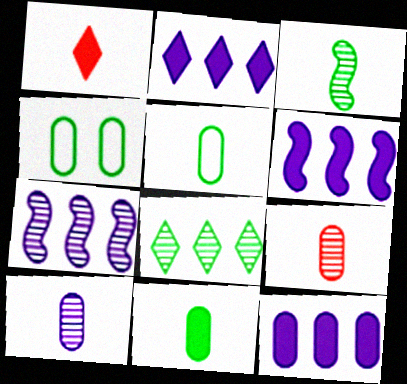[[1, 4, 7], 
[2, 6, 12], 
[4, 9, 12]]